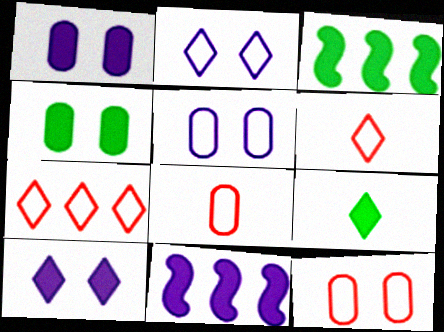[[3, 4, 9]]